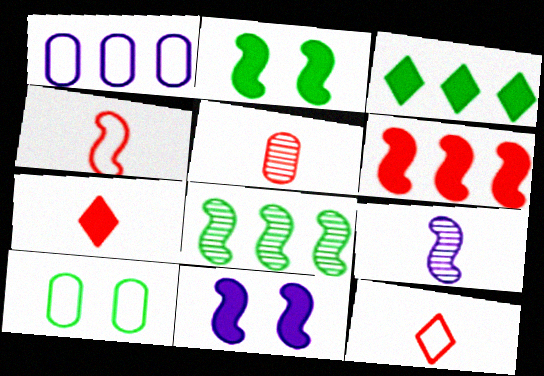[[4, 5, 7], 
[4, 8, 11]]